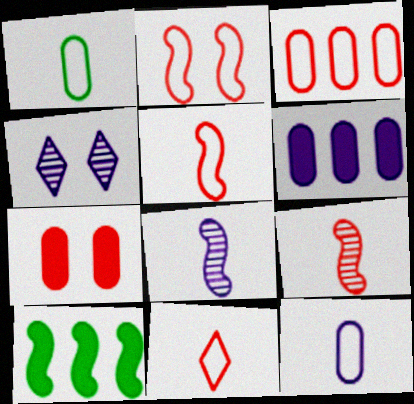[[2, 3, 11], 
[2, 8, 10]]